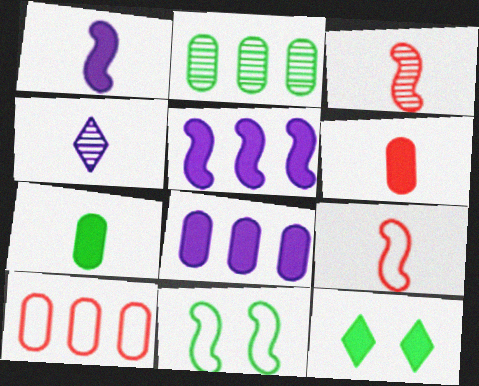[[2, 8, 10], 
[3, 5, 11], 
[4, 7, 9], 
[5, 6, 12]]